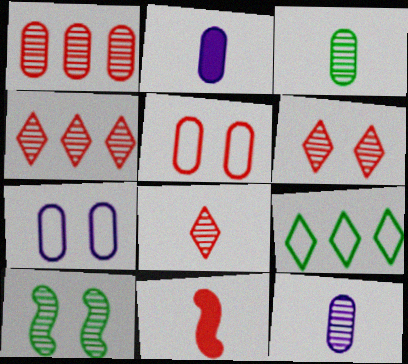[[4, 5, 11], 
[4, 6, 8], 
[4, 10, 12]]